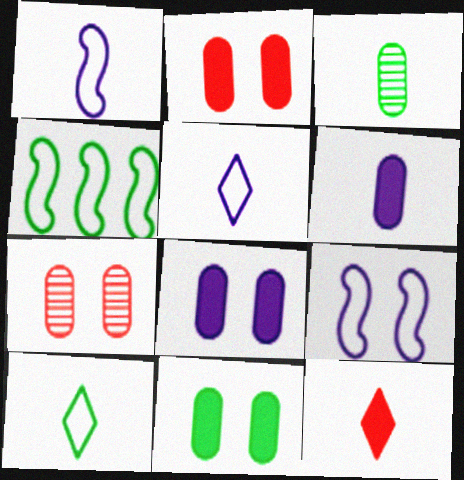[[1, 3, 12], 
[2, 8, 11]]